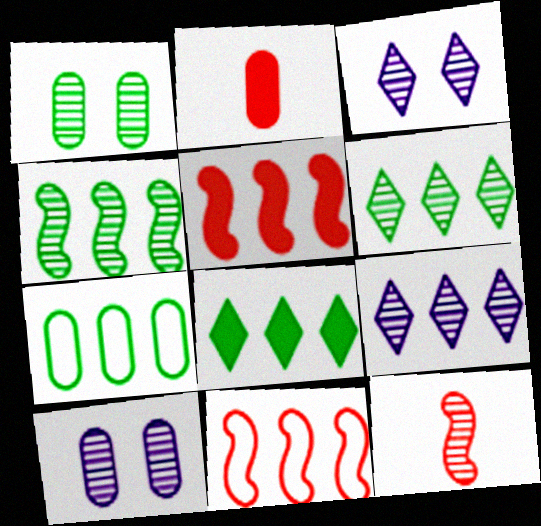[[1, 9, 12], 
[2, 7, 10], 
[4, 7, 8], 
[5, 7, 9], 
[6, 10, 12]]